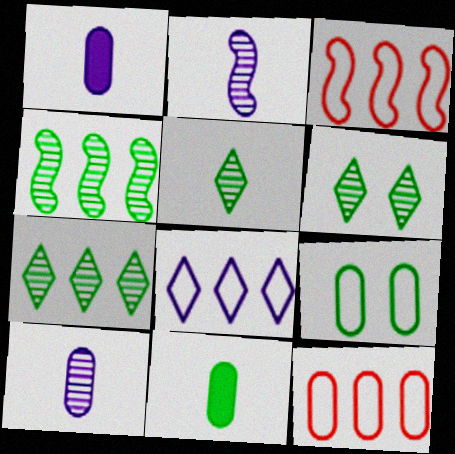[[1, 3, 6], 
[5, 6, 7]]